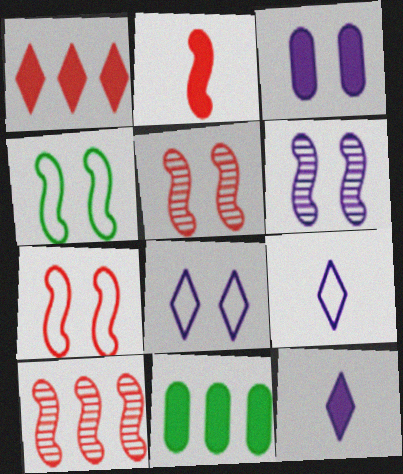[[2, 7, 10], 
[3, 6, 8], 
[5, 9, 11]]